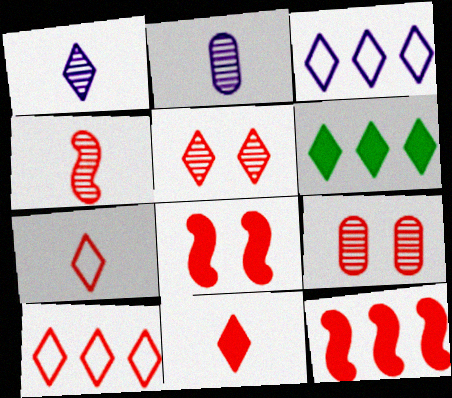[[5, 10, 11], 
[7, 9, 12]]